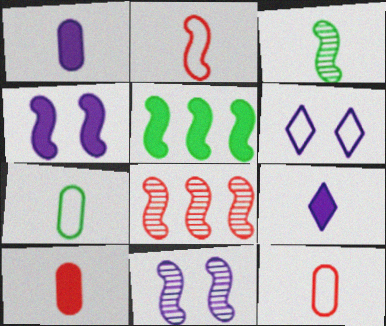[[2, 5, 11], 
[3, 8, 11], 
[3, 9, 12]]